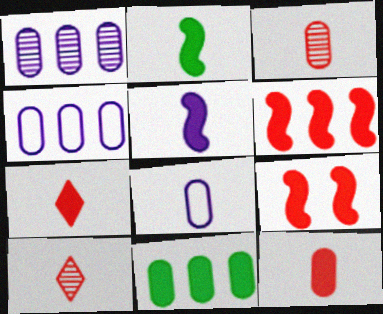[[2, 8, 10]]